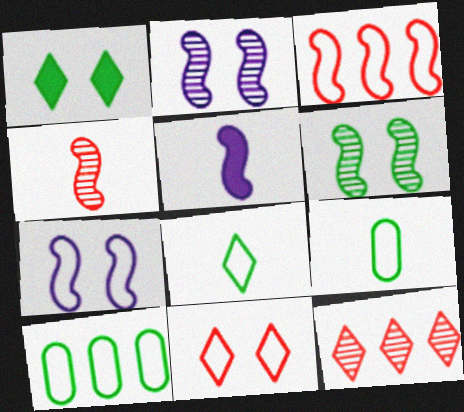[[3, 5, 6]]